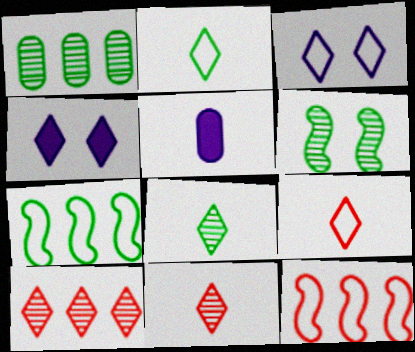[[1, 6, 8], 
[2, 4, 10]]